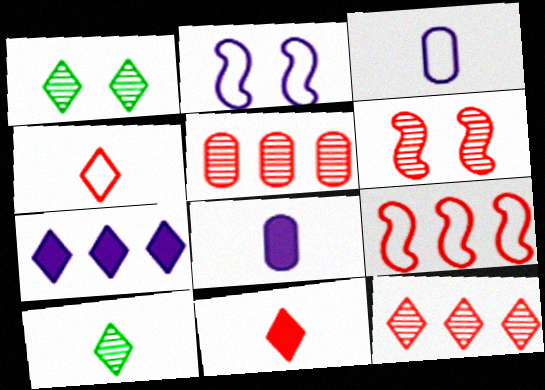[[1, 4, 7], 
[1, 8, 9]]